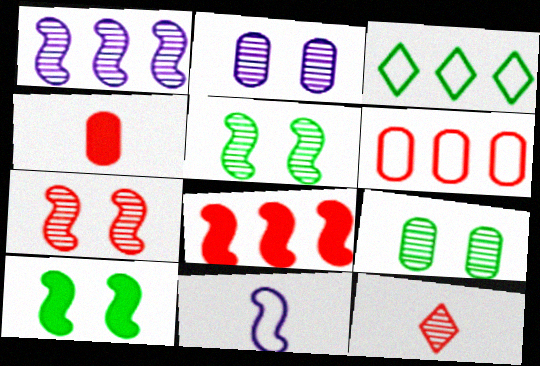[[1, 9, 12], 
[5, 8, 11]]